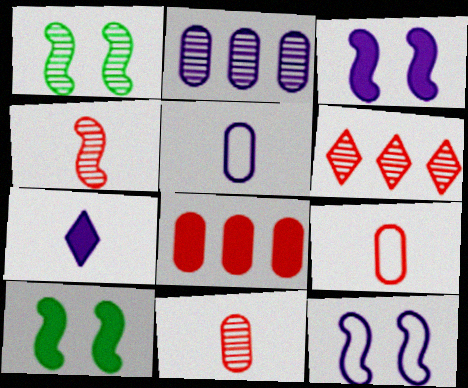[[2, 7, 12], 
[5, 6, 10], 
[7, 8, 10]]